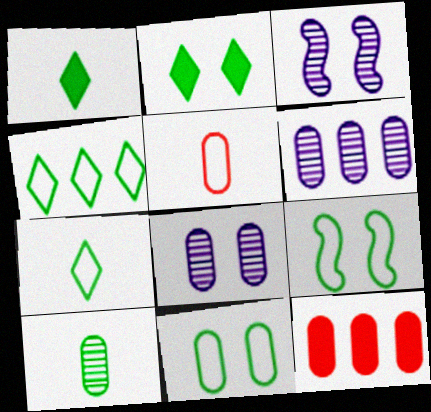[[3, 7, 12]]